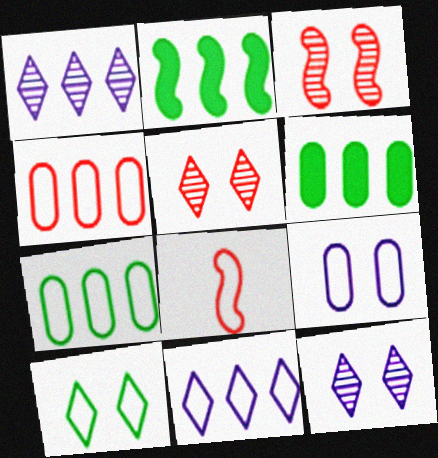[[1, 2, 4], 
[6, 8, 12]]